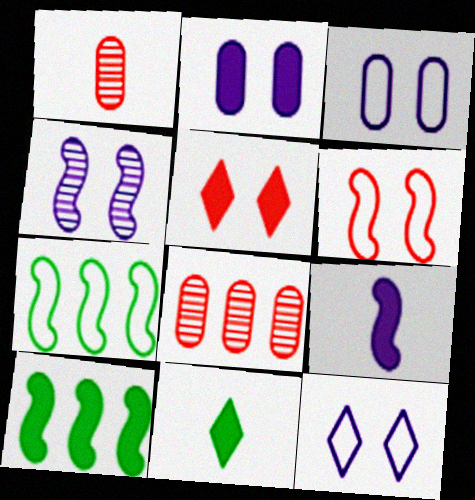[[1, 10, 12], 
[2, 4, 12]]